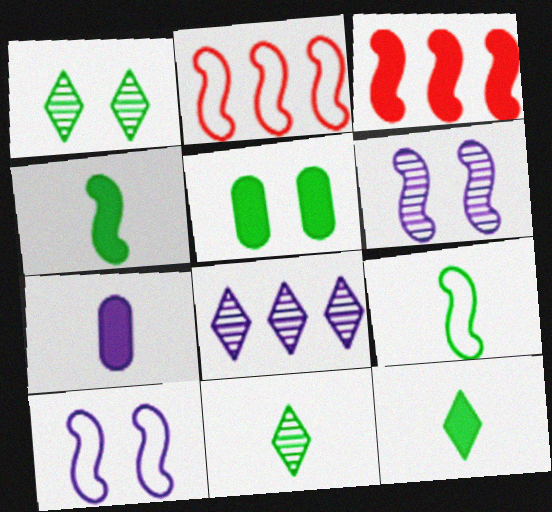[[1, 2, 7], 
[2, 4, 6], 
[2, 9, 10], 
[3, 6, 9], 
[7, 8, 10]]